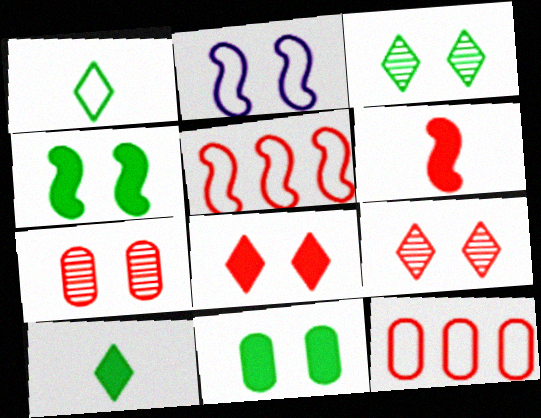[[1, 2, 12], 
[2, 9, 11], 
[6, 9, 12]]